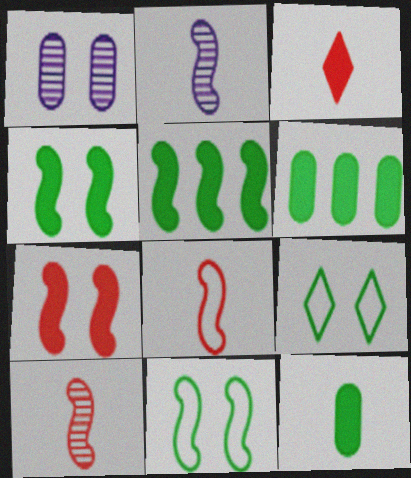[[1, 7, 9]]